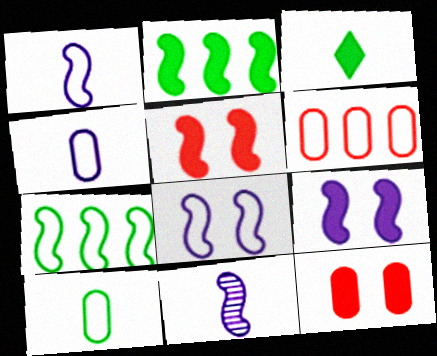[[5, 7, 11]]